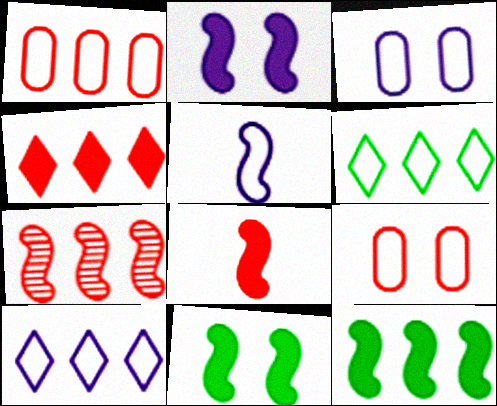[[1, 4, 7], 
[2, 8, 12], 
[3, 5, 10], 
[5, 6, 9], 
[5, 7, 11]]